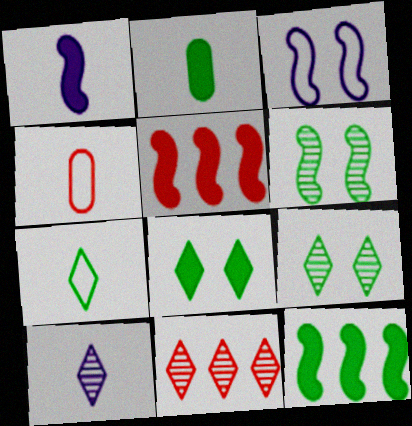[[2, 3, 11], 
[2, 8, 12], 
[9, 10, 11]]